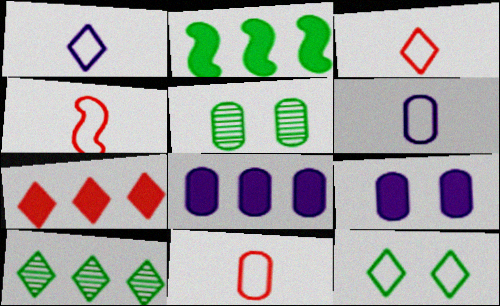[[2, 7, 8], 
[3, 4, 11], 
[4, 9, 10], 
[5, 8, 11]]